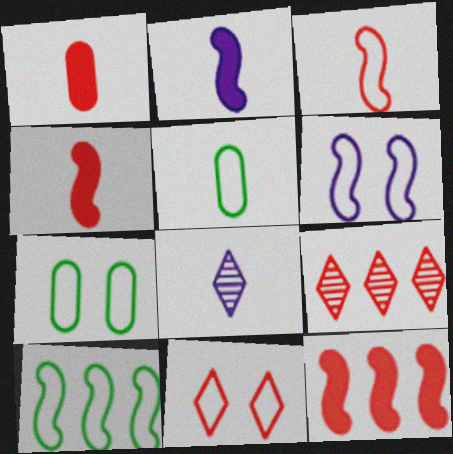[[2, 7, 9], 
[3, 6, 10], 
[4, 5, 8], 
[6, 7, 11], 
[7, 8, 12]]